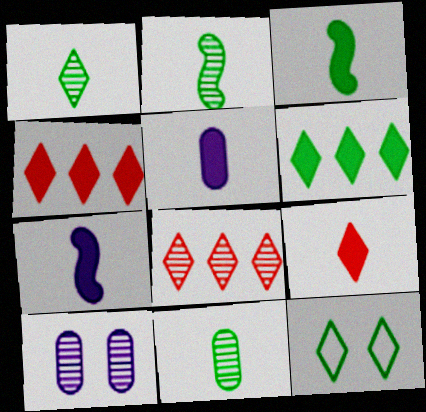[[1, 2, 11], 
[1, 6, 12], 
[2, 8, 10], 
[3, 5, 9]]